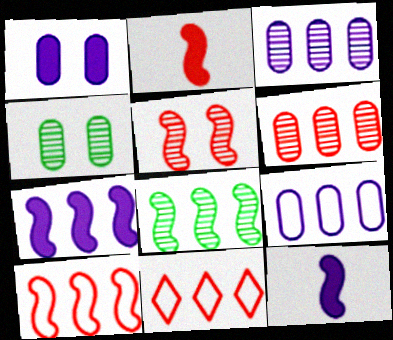[[2, 5, 10], 
[4, 11, 12], 
[7, 8, 10]]